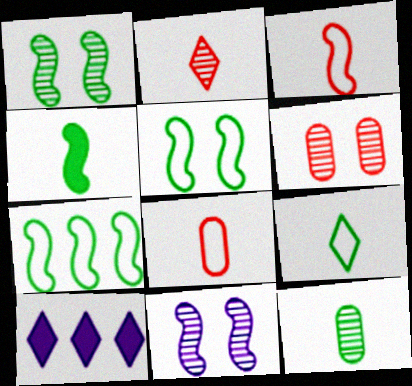[[1, 4, 7], 
[1, 8, 10], 
[4, 9, 12]]